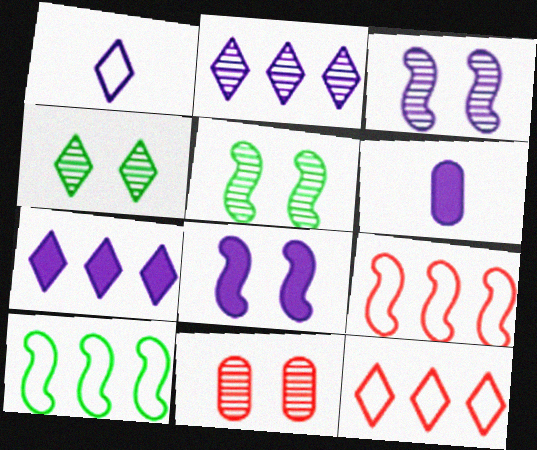[[3, 4, 11], 
[4, 6, 9], 
[5, 6, 12], 
[6, 7, 8]]